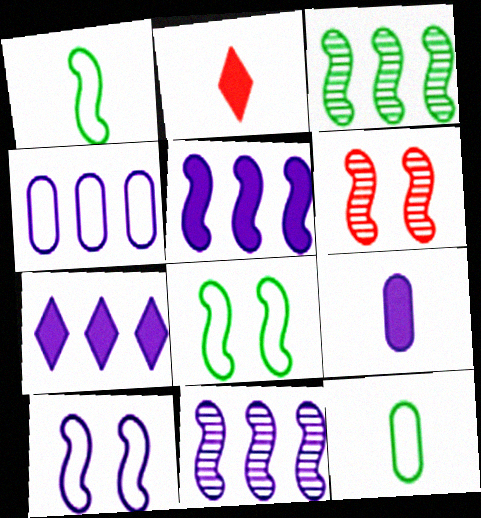[[1, 5, 6], 
[4, 7, 11], 
[6, 7, 12]]